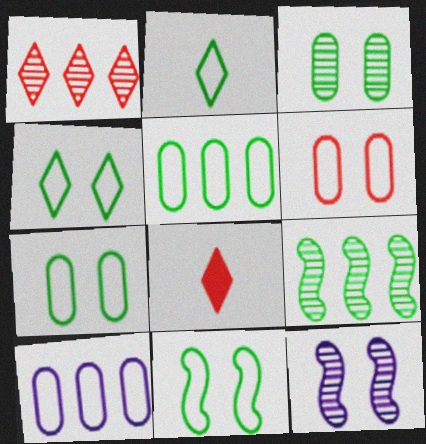[[2, 5, 11], 
[4, 7, 11], 
[5, 8, 12]]